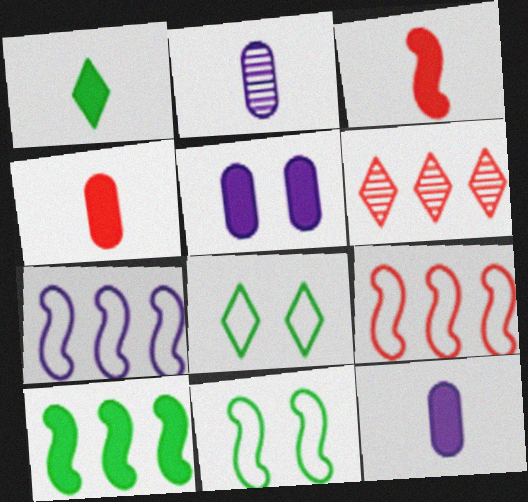[[1, 3, 12], 
[6, 11, 12]]